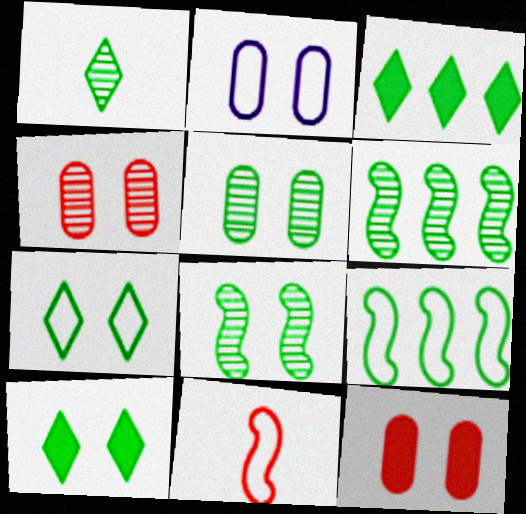[[1, 3, 7], 
[1, 5, 6], 
[2, 5, 12]]